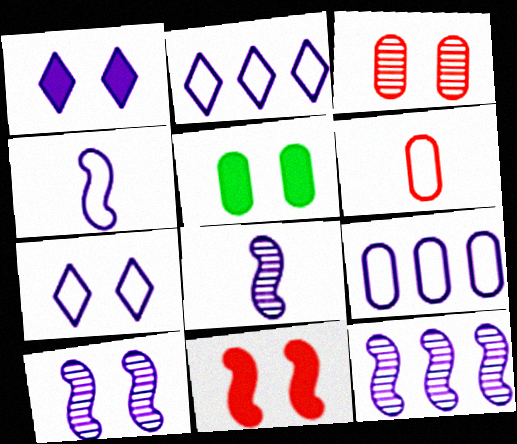[[1, 5, 11], 
[1, 8, 9], 
[4, 7, 9], 
[8, 10, 12]]